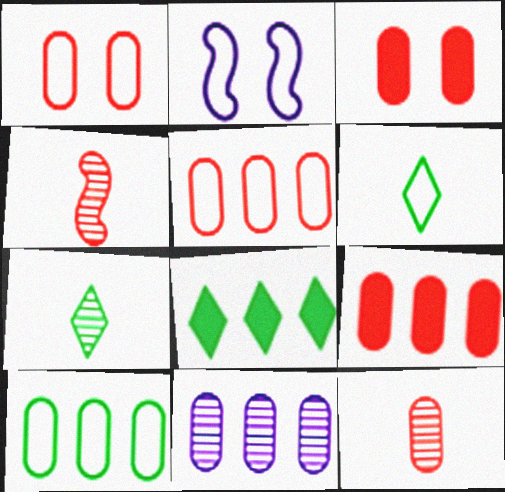[[1, 9, 12], 
[2, 5, 6], 
[2, 7, 9], 
[2, 8, 12], 
[3, 5, 12], 
[9, 10, 11]]